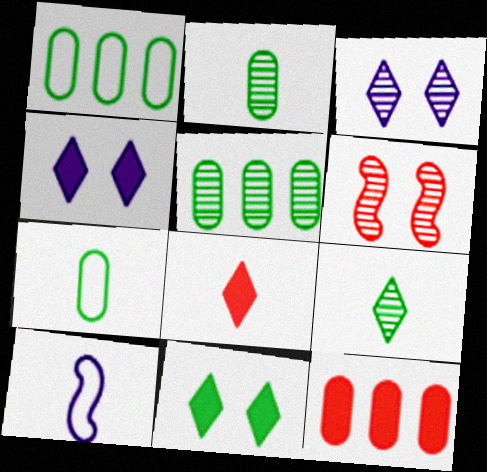[[2, 8, 10]]